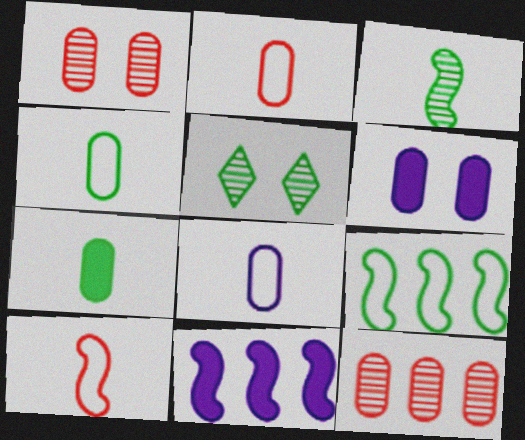[[2, 4, 8], 
[2, 5, 11], 
[4, 6, 12], 
[5, 7, 9]]